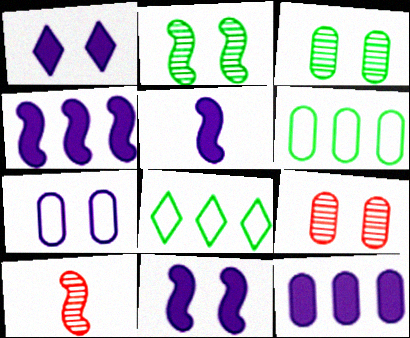[[1, 5, 12], 
[1, 6, 10], 
[4, 5, 11], 
[5, 8, 9]]